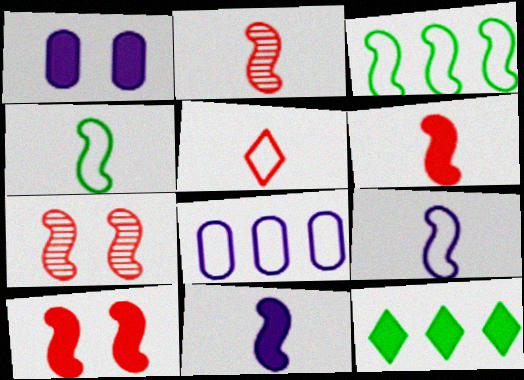[[1, 6, 12], 
[2, 4, 11], 
[3, 7, 11]]